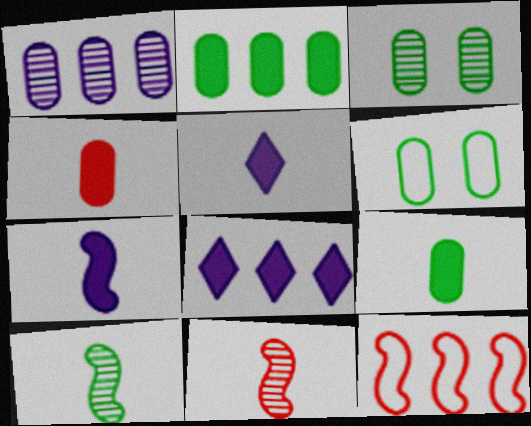[[1, 4, 6], 
[3, 5, 12], 
[6, 8, 11]]